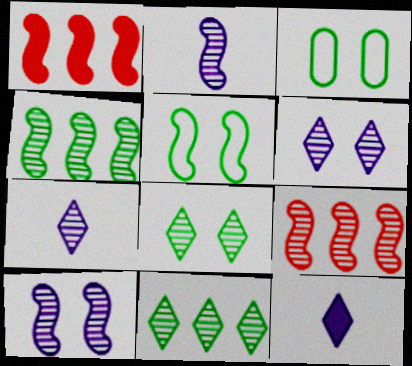[[1, 2, 5], 
[1, 3, 7], 
[3, 9, 12]]